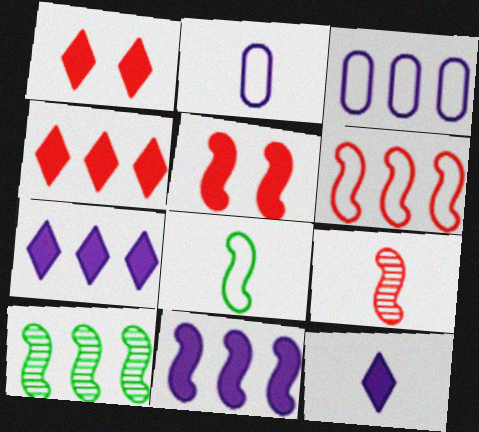[[1, 2, 10], 
[3, 4, 10], 
[5, 6, 9], 
[6, 10, 11]]